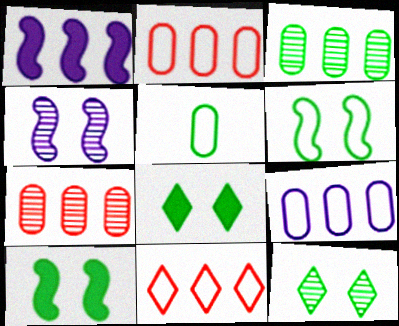[[1, 3, 11]]